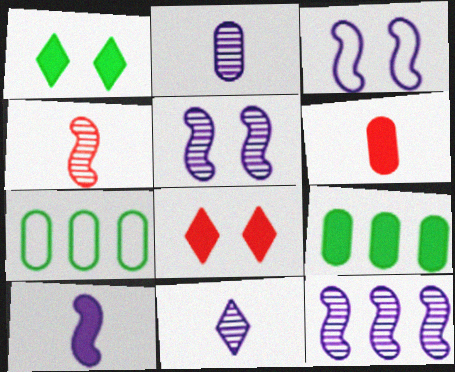[[3, 10, 12], 
[8, 9, 10]]